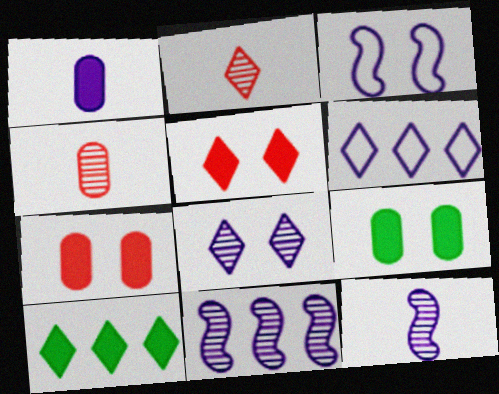[[3, 4, 10]]